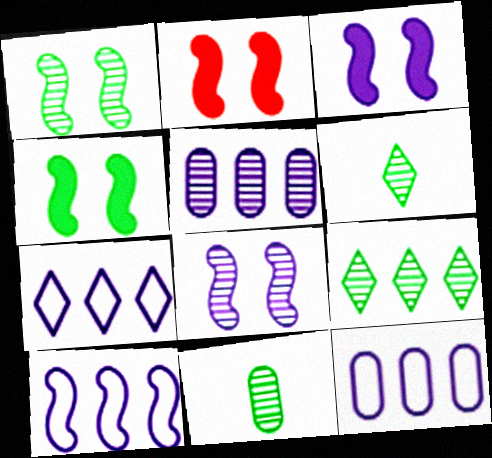[[1, 9, 11], 
[2, 3, 4], 
[2, 6, 12], 
[2, 7, 11], 
[7, 10, 12]]